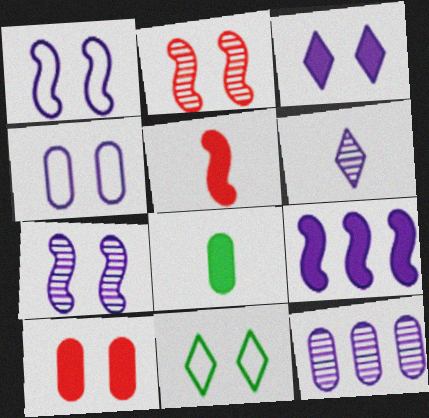[[3, 4, 7], 
[4, 6, 9], 
[5, 11, 12], 
[6, 7, 12], 
[7, 10, 11]]